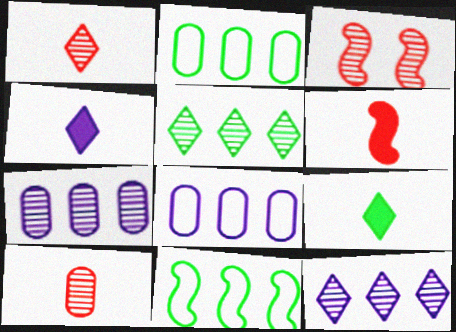[[2, 3, 4], 
[3, 8, 9]]